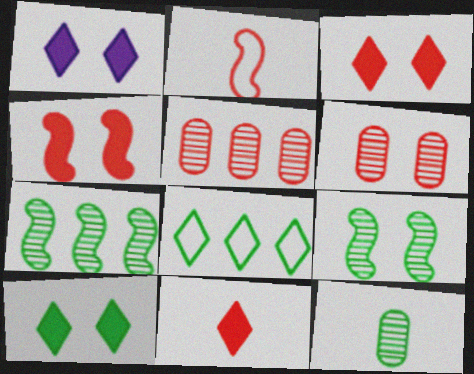[[1, 3, 10], 
[2, 3, 5]]